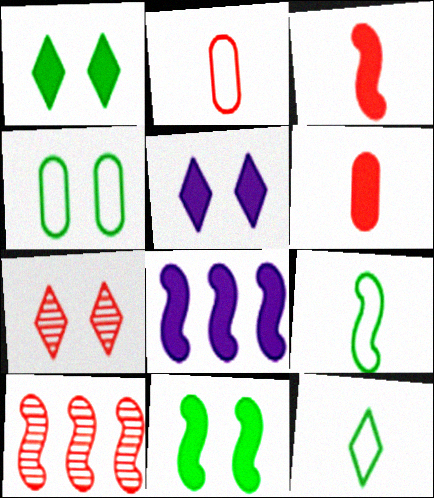[[1, 6, 8], 
[3, 8, 11]]